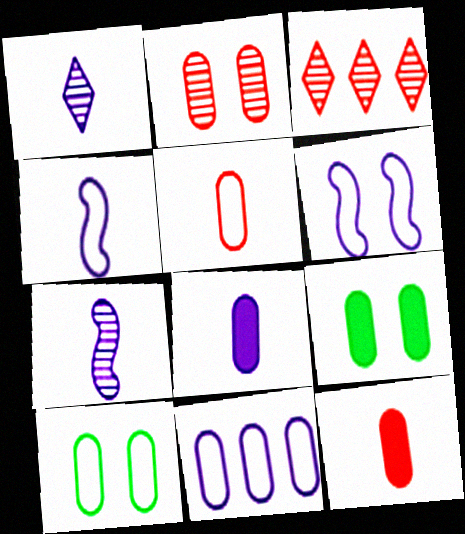[[1, 4, 8], 
[3, 4, 9], 
[5, 10, 11]]